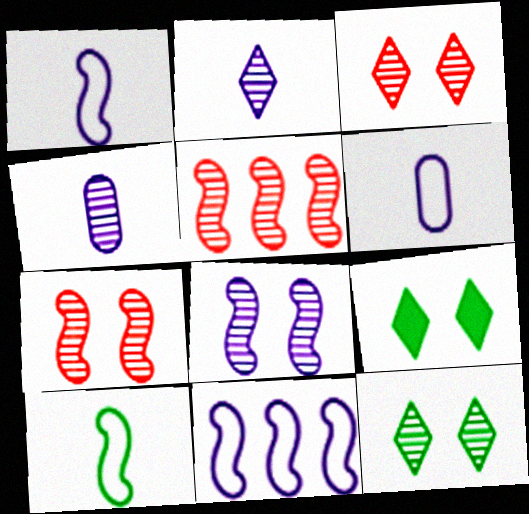[[4, 5, 12], 
[5, 6, 9]]